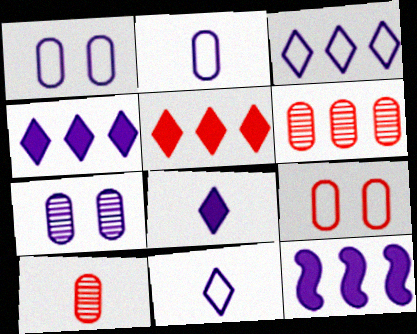[[7, 11, 12]]